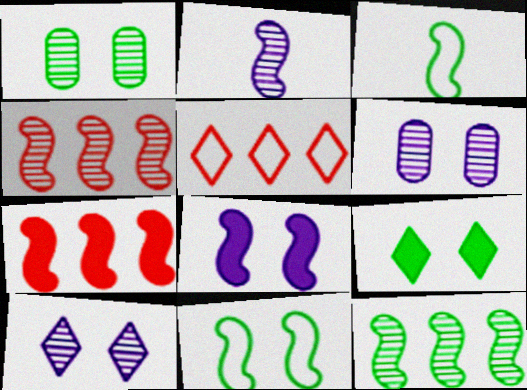[[1, 9, 11], 
[2, 7, 11], 
[3, 4, 8]]